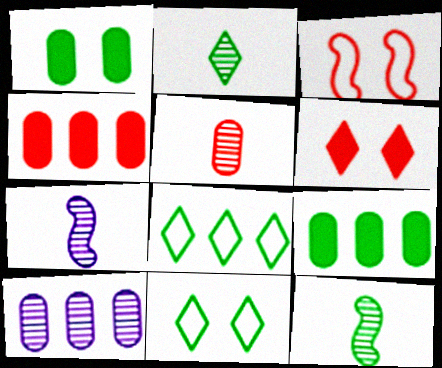[[1, 8, 12], 
[2, 5, 7], 
[4, 7, 11], 
[9, 11, 12]]